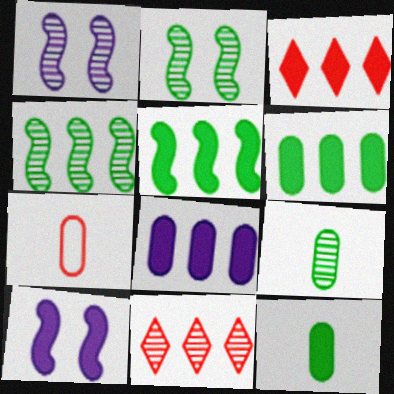[[1, 9, 11], 
[3, 5, 8], 
[3, 10, 12]]